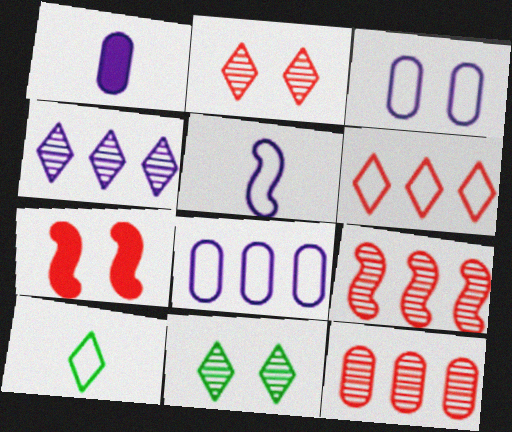[[3, 7, 11]]